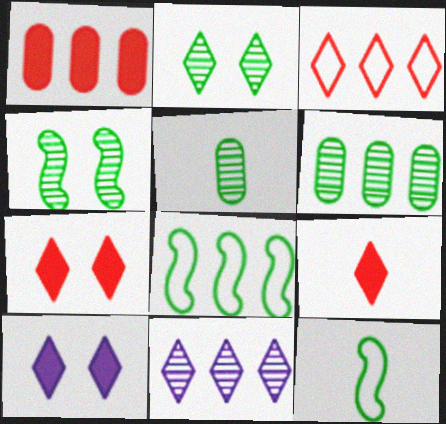[[1, 8, 11]]